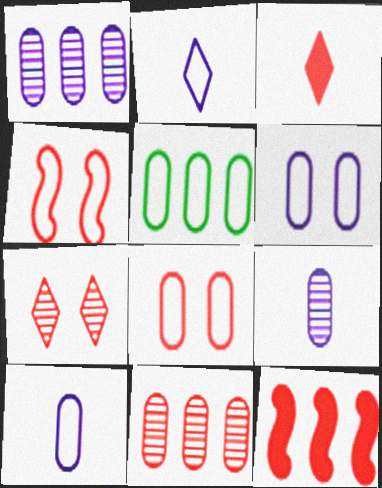[[2, 4, 5], 
[3, 4, 11], 
[5, 8, 10]]